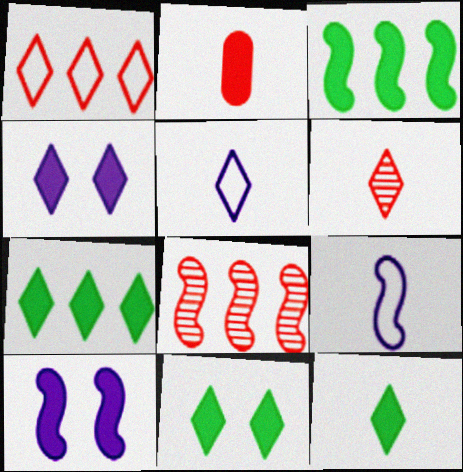[[2, 3, 4], 
[2, 7, 10], 
[5, 6, 12], 
[7, 11, 12]]